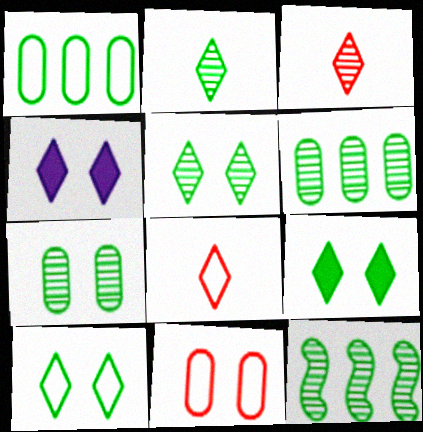[[2, 7, 12], 
[5, 9, 10]]